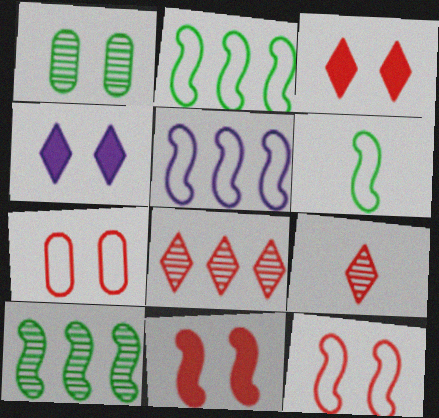[[1, 4, 12], 
[5, 6, 12]]